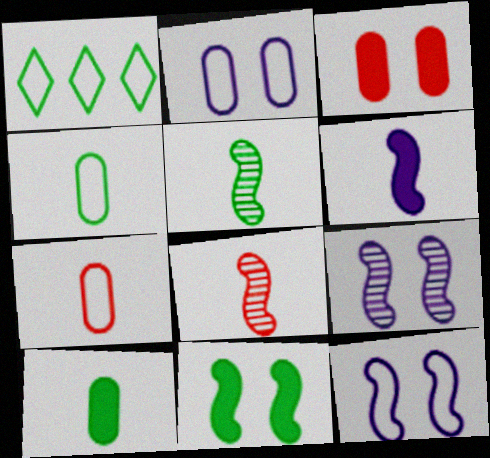[[1, 7, 12]]